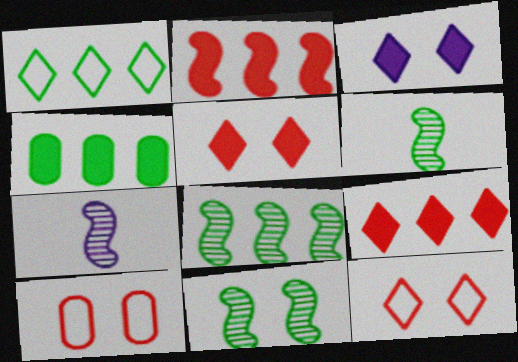[[1, 4, 8], 
[3, 10, 11], 
[4, 7, 12], 
[6, 8, 11]]